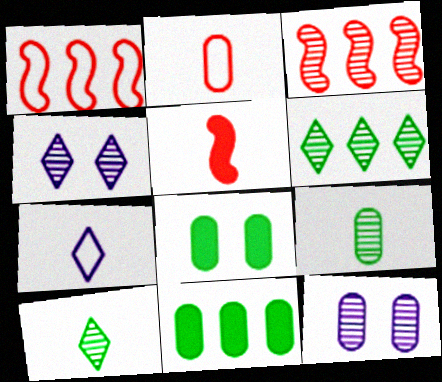[[2, 11, 12], 
[3, 4, 9], 
[3, 7, 8], 
[3, 10, 12], 
[5, 7, 9]]